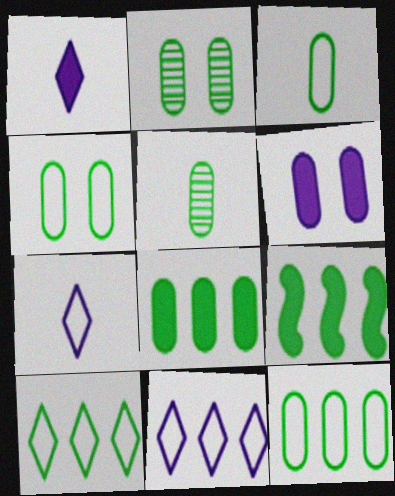[[2, 3, 8], 
[3, 4, 12], 
[4, 5, 8]]